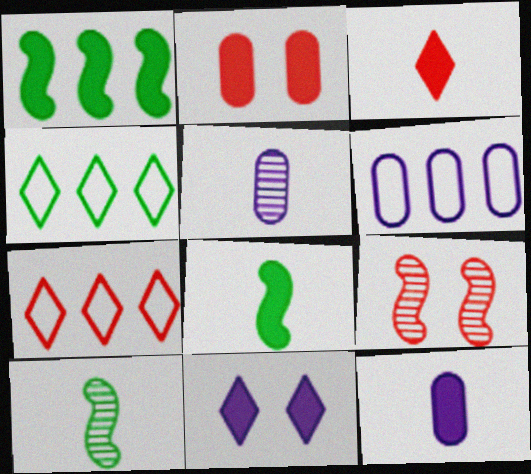[[3, 8, 12], 
[4, 9, 12]]